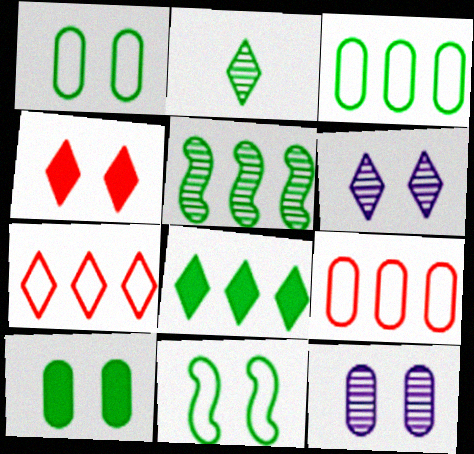[[3, 5, 8], 
[4, 11, 12]]